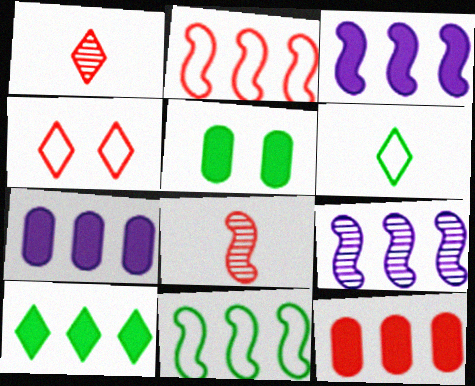[[3, 10, 12], 
[4, 8, 12]]